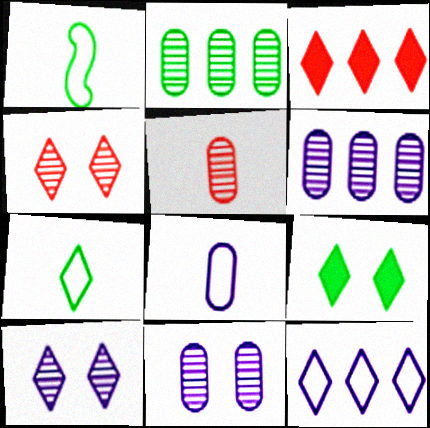[[1, 2, 9], 
[1, 3, 11], 
[2, 5, 11], 
[3, 7, 10]]